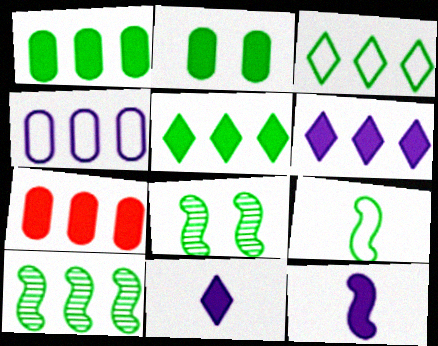[[1, 3, 10]]